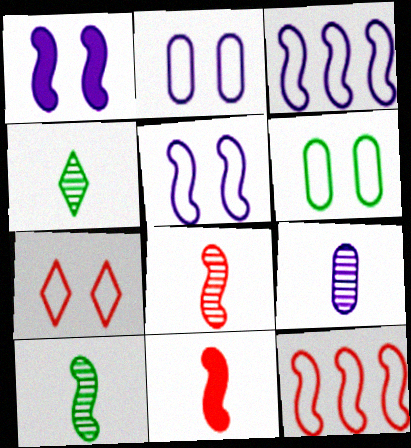[[1, 10, 12], 
[4, 8, 9], 
[5, 6, 7]]